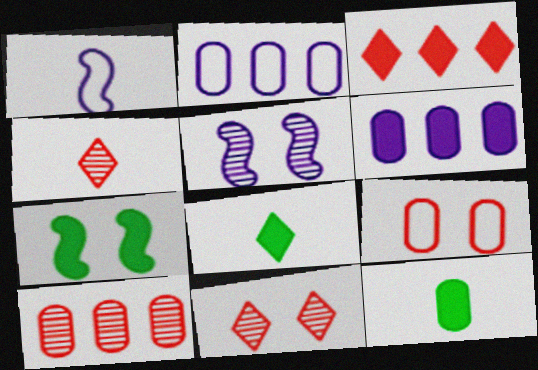[[1, 4, 12], 
[2, 4, 7]]